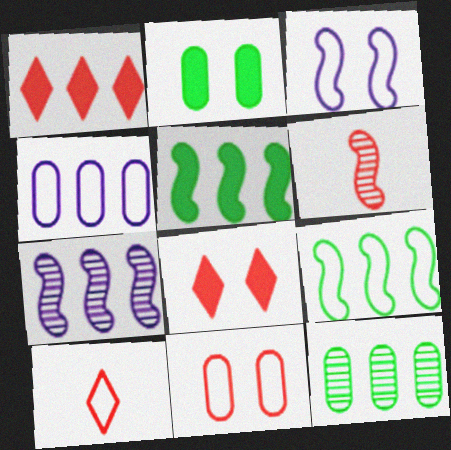[[1, 6, 11], 
[2, 7, 10], 
[3, 5, 6]]